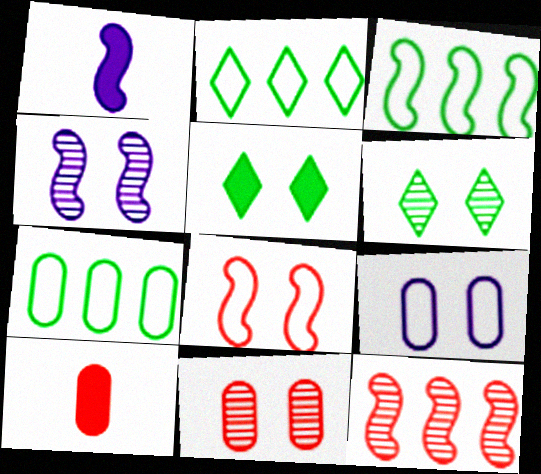[[1, 2, 11], 
[2, 3, 7], 
[2, 4, 10], 
[4, 6, 11]]